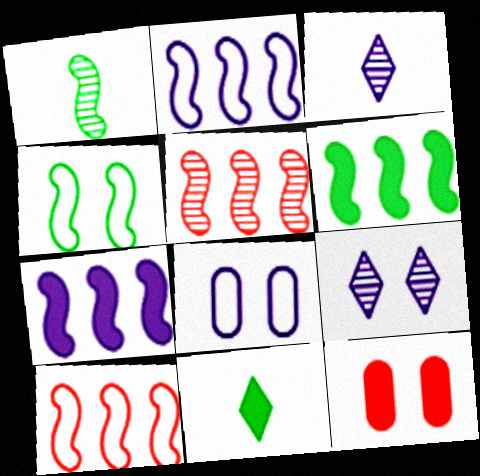[[1, 4, 6], 
[2, 5, 6], 
[3, 7, 8], 
[4, 9, 12], 
[5, 8, 11], 
[7, 11, 12]]